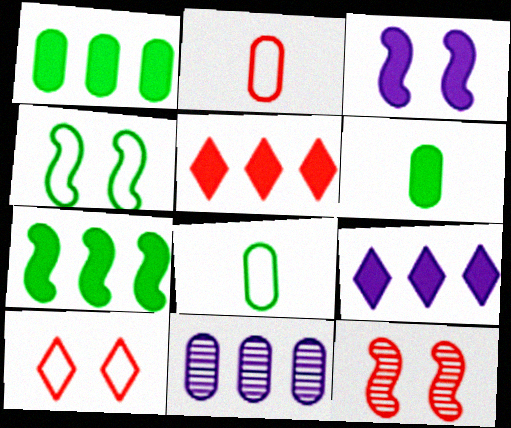[[2, 5, 12], 
[3, 4, 12], 
[3, 5, 6], 
[8, 9, 12]]